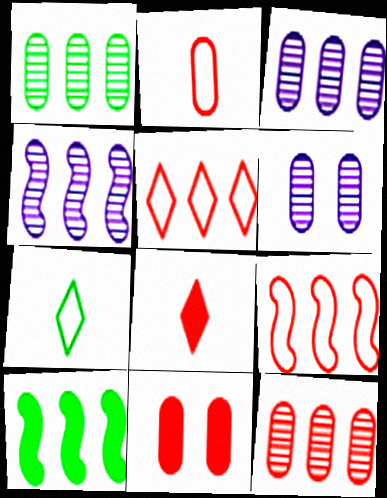[[1, 3, 12], 
[2, 11, 12], 
[3, 5, 10], 
[4, 7, 11], 
[4, 9, 10]]